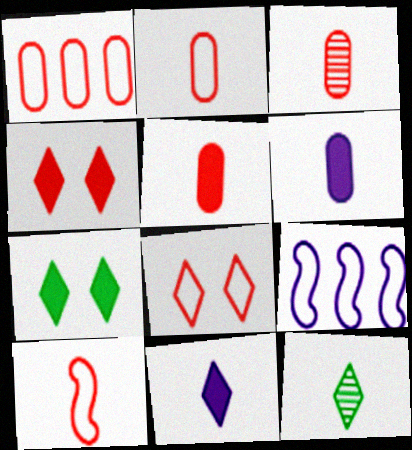[[1, 8, 10], 
[2, 3, 5], 
[3, 7, 9], 
[6, 10, 12]]